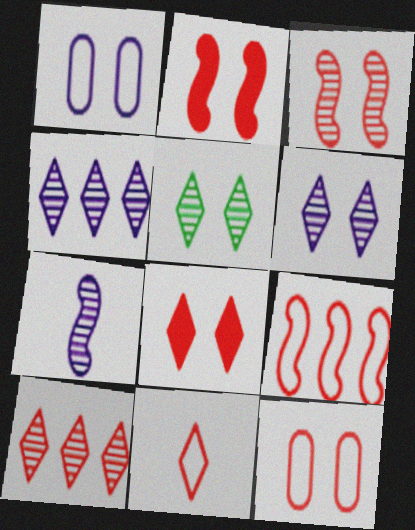[[1, 2, 5], 
[3, 8, 12], 
[8, 10, 11], 
[9, 11, 12]]